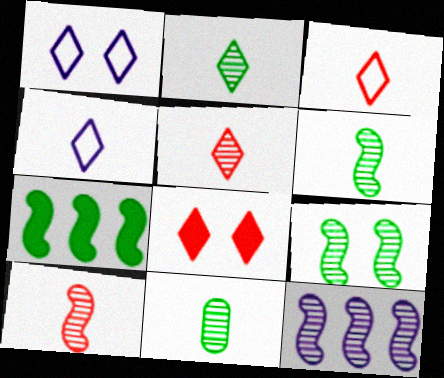[[2, 6, 11], 
[9, 10, 12]]